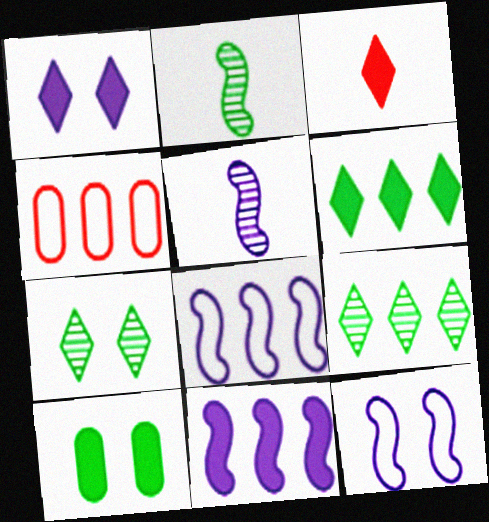[[1, 2, 4], 
[1, 3, 6], 
[3, 10, 11], 
[4, 9, 11], 
[5, 11, 12]]